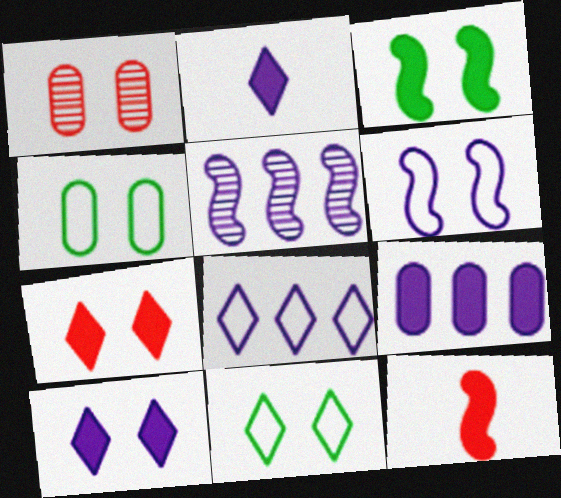[[5, 8, 9]]